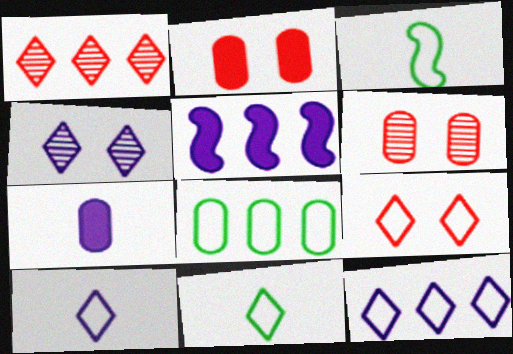[[1, 5, 8], 
[5, 6, 11], 
[6, 7, 8], 
[9, 11, 12]]